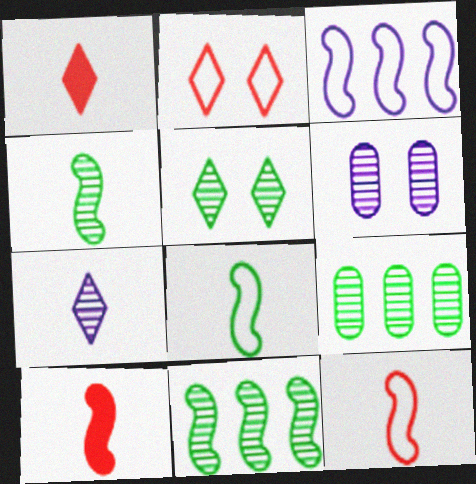[[4, 5, 9]]